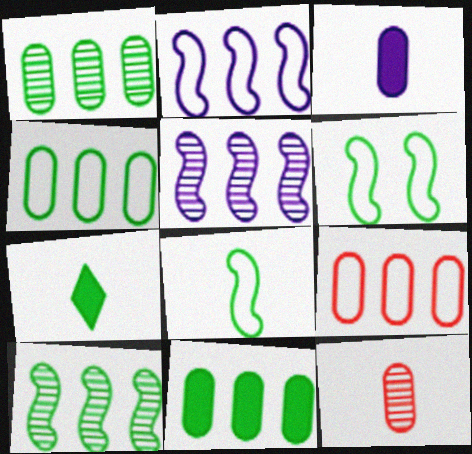[[1, 4, 11], 
[1, 6, 7]]